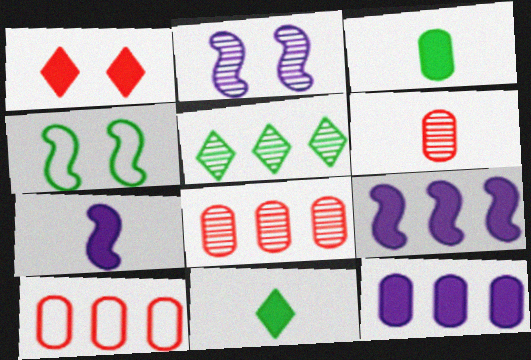[[1, 3, 9], 
[2, 5, 6], 
[2, 10, 11], 
[3, 4, 5], 
[5, 9, 10]]